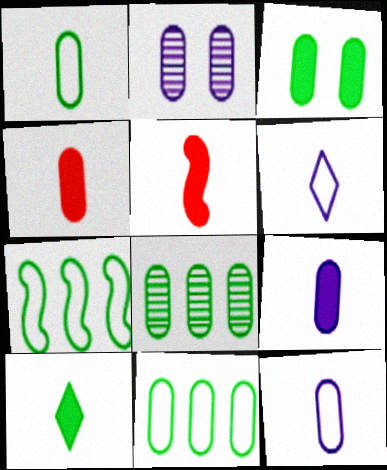[[1, 3, 8], 
[2, 4, 11], 
[5, 9, 10]]